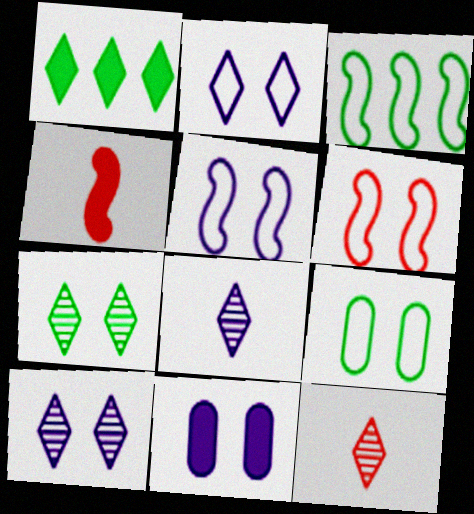[[1, 2, 12], 
[1, 4, 11], 
[2, 6, 9], 
[3, 11, 12], 
[5, 10, 11], 
[6, 7, 11]]